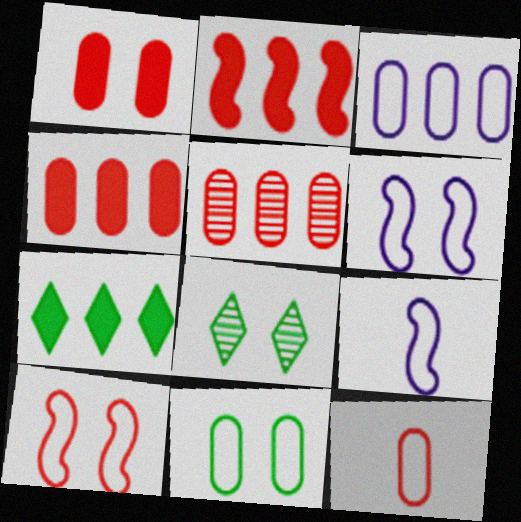[[1, 5, 12], 
[1, 6, 8], 
[3, 11, 12], 
[4, 8, 9]]